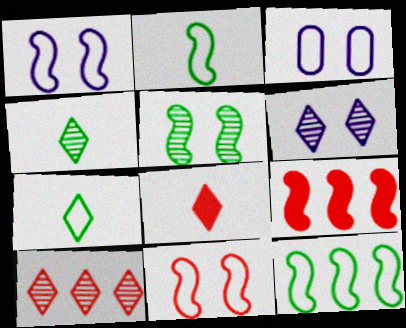[[3, 4, 9], 
[4, 6, 10]]